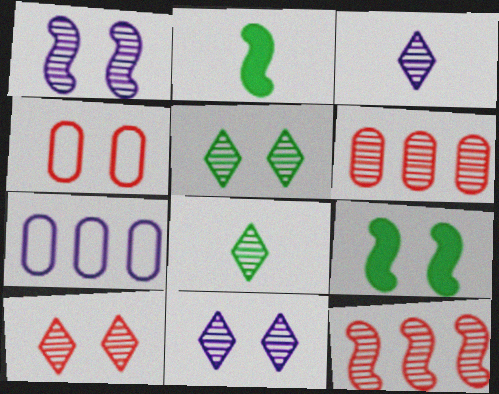[[1, 6, 8], 
[2, 7, 10], 
[4, 9, 11], 
[5, 10, 11]]